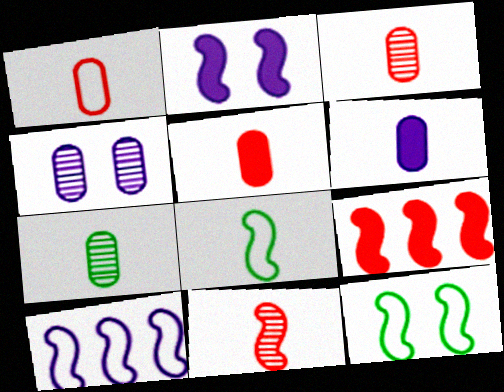[[1, 3, 5], 
[1, 6, 7]]